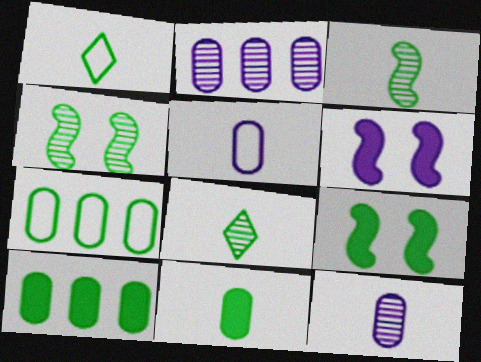[[1, 3, 11], 
[1, 4, 10], 
[7, 8, 9]]